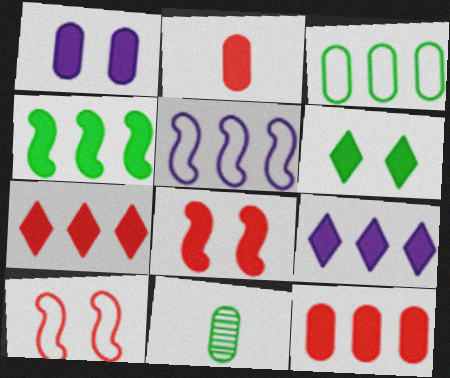[[1, 6, 8], 
[2, 7, 8], 
[4, 9, 12], 
[9, 10, 11]]